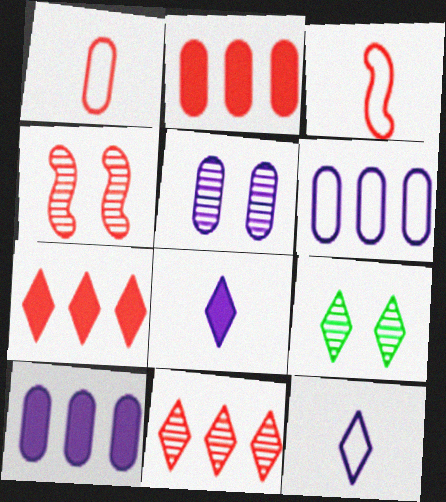[[1, 4, 7], 
[3, 9, 10], 
[4, 5, 9], 
[7, 9, 12]]